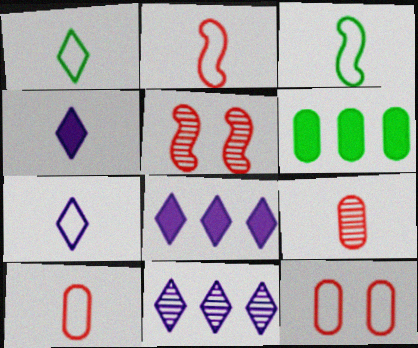[[3, 4, 9], 
[3, 7, 10], 
[5, 6, 7]]